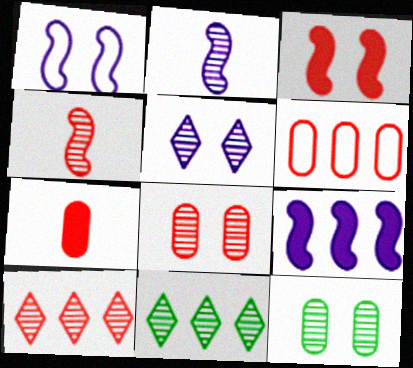[[1, 2, 9], 
[1, 7, 11], 
[2, 8, 11], 
[2, 10, 12], 
[4, 8, 10], 
[6, 7, 8], 
[6, 9, 11]]